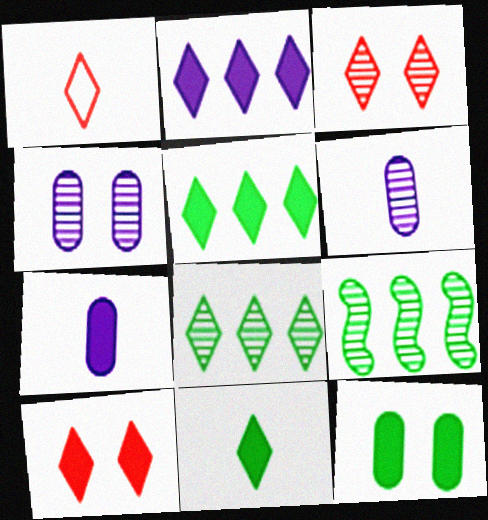[[2, 10, 11], 
[3, 6, 9]]